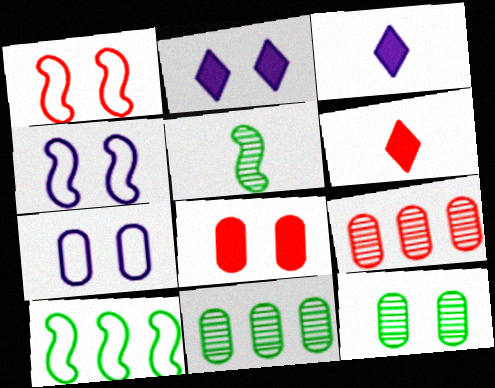[[1, 2, 12], 
[1, 3, 11], 
[1, 6, 9], 
[4, 6, 11], 
[7, 8, 12]]